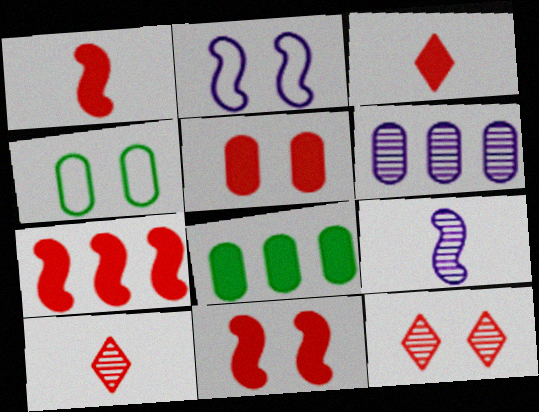[[1, 7, 11], 
[2, 8, 10], 
[3, 5, 7]]